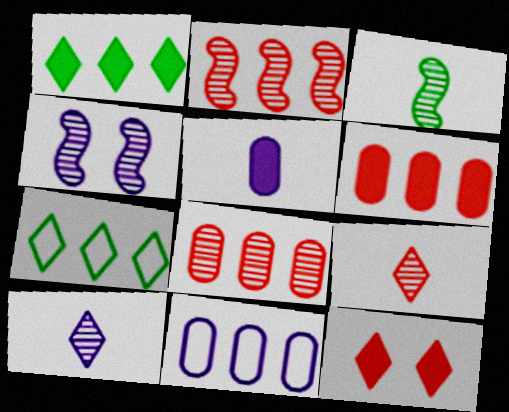[[1, 2, 11], 
[2, 3, 4], 
[3, 11, 12], 
[7, 10, 12]]